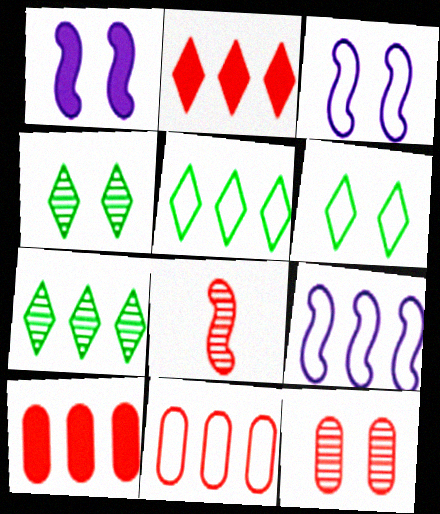[[1, 6, 12], 
[5, 9, 11], 
[7, 9, 10]]